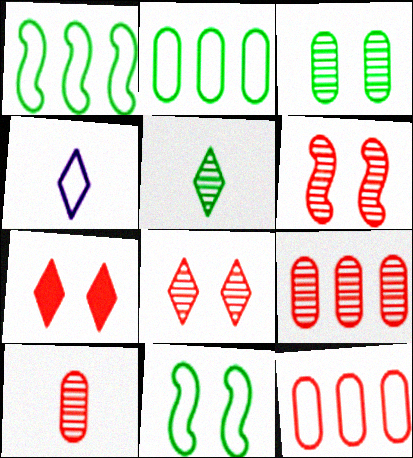[[4, 11, 12]]